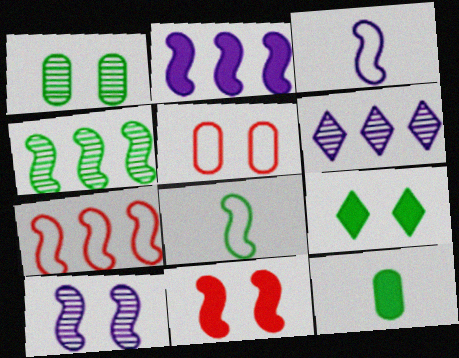[[2, 3, 10], 
[2, 4, 7], 
[3, 4, 11], 
[5, 9, 10]]